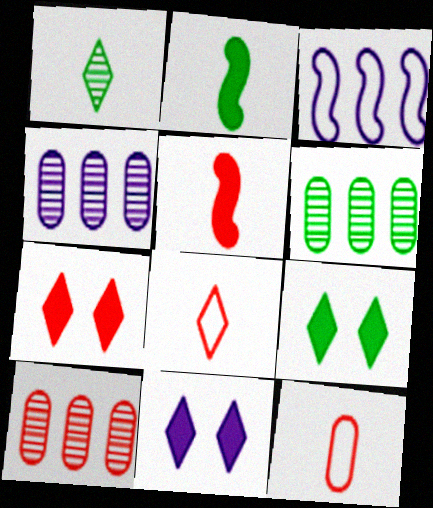[[4, 6, 10], 
[7, 9, 11]]